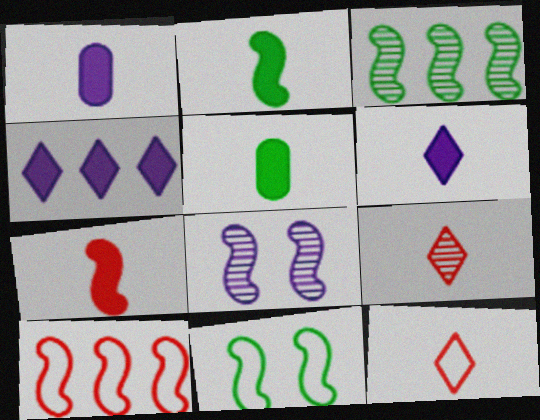[[2, 3, 11], 
[2, 8, 10], 
[5, 6, 7]]